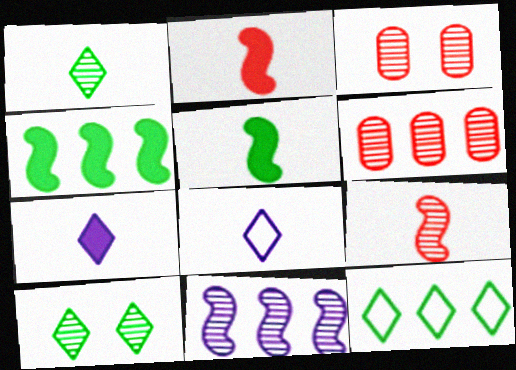[[1, 3, 11], 
[3, 4, 8]]